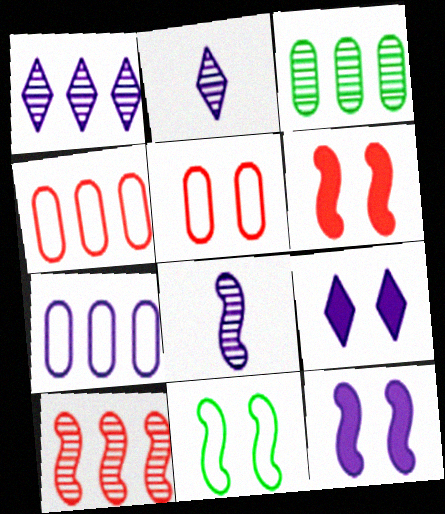[[1, 3, 10], 
[2, 7, 12], 
[7, 8, 9]]